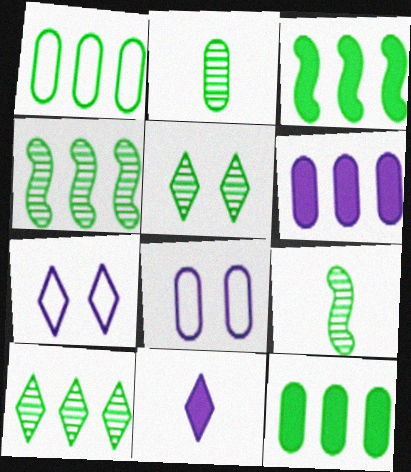[[1, 3, 10], 
[2, 4, 5]]